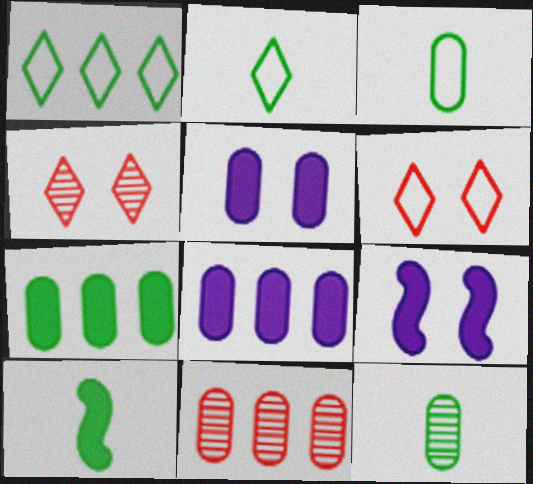[[2, 9, 11], 
[2, 10, 12], 
[3, 5, 11]]